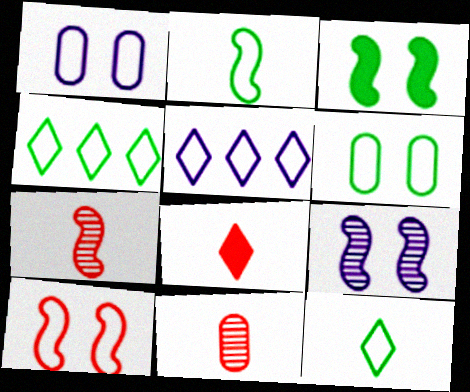[[2, 4, 6], 
[3, 5, 11], 
[3, 9, 10]]